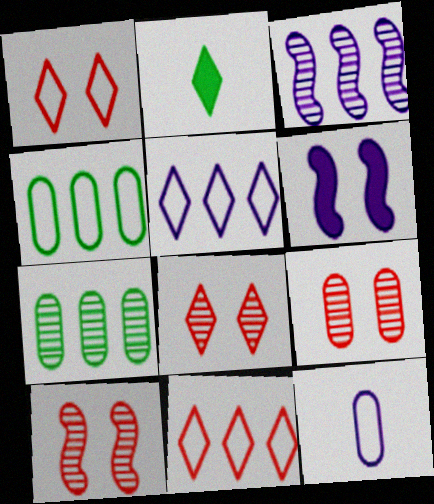[[2, 5, 8], 
[8, 9, 10]]